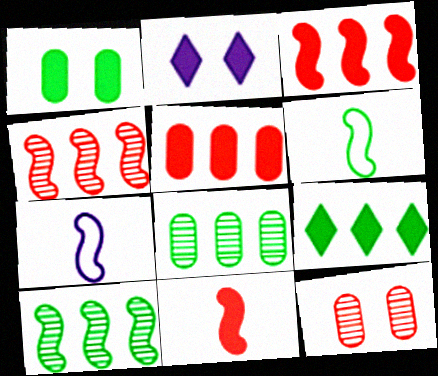[[7, 9, 12]]